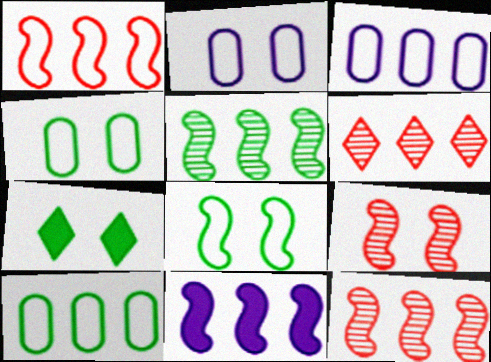[[1, 5, 11], 
[2, 7, 9], 
[6, 10, 11]]